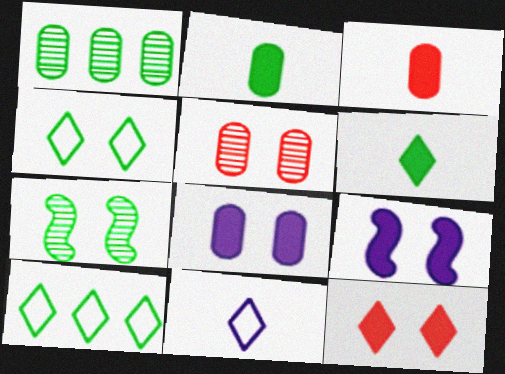[[2, 7, 10], 
[4, 5, 9]]